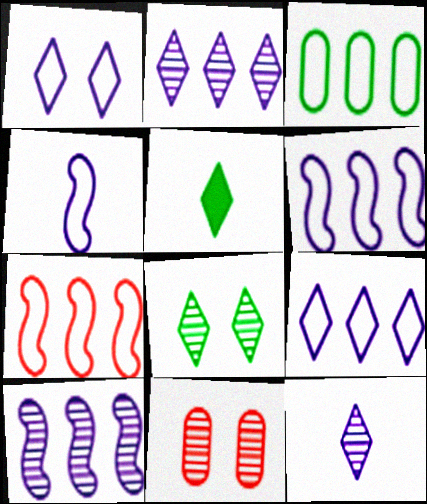[[3, 7, 9], 
[5, 6, 11]]